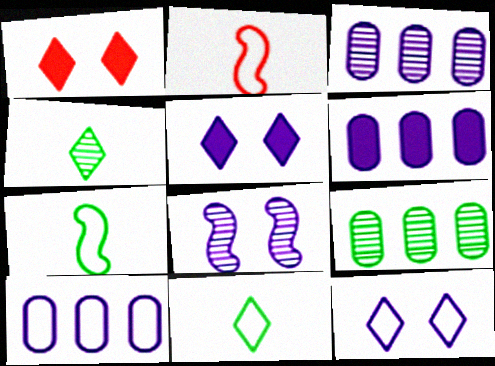[[1, 3, 7], 
[2, 5, 9], 
[3, 6, 10]]